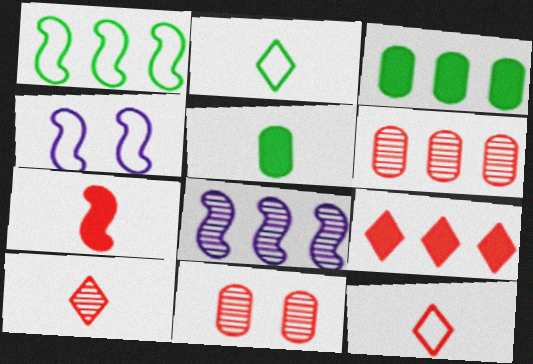[[3, 4, 10]]